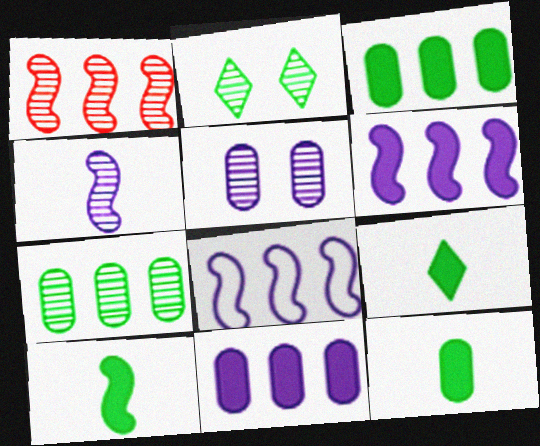[[9, 10, 12]]